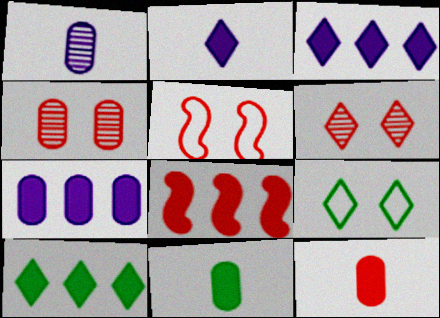[[1, 5, 10], 
[1, 8, 9], 
[7, 8, 10]]